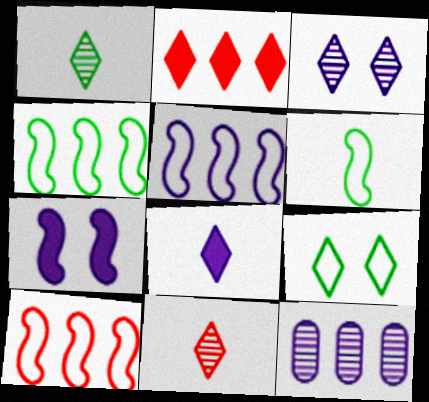[[2, 4, 12], 
[4, 5, 10]]